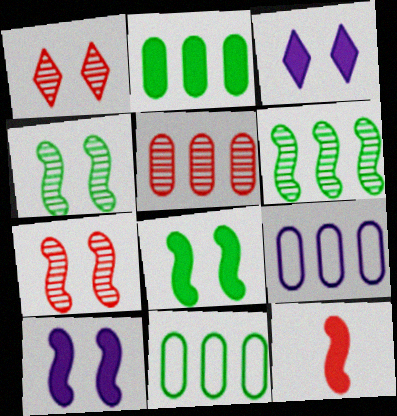[[2, 3, 12], 
[2, 5, 9]]